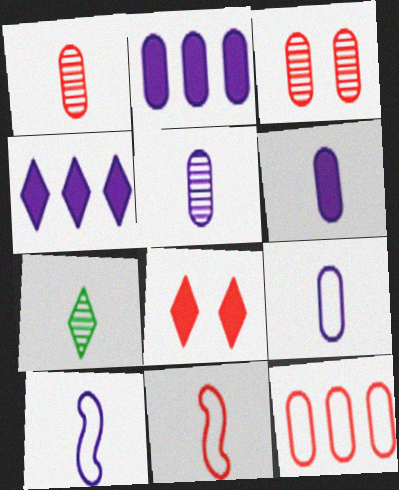[[5, 6, 9], 
[6, 7, 11]]